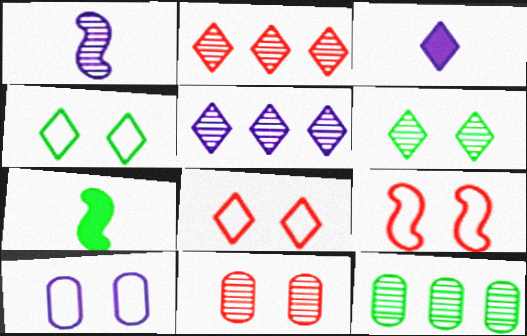[[2, 3, 4], 
[2, 7, 10], 
[3, 9, 12], 
[4, 7, 12], 
[4, 9, 10]]